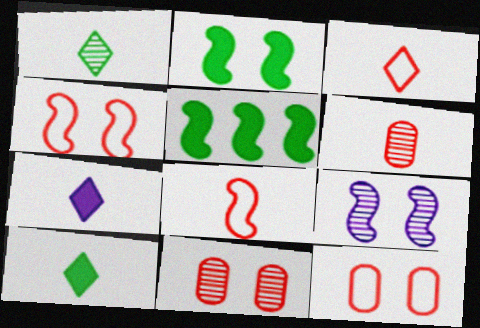[[1, 3, 7], 
[2, 4, 9], 
[5, 8, 9]]